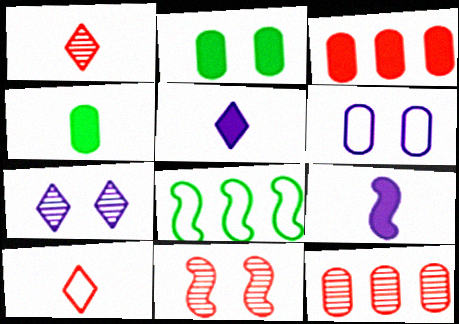[[1, 11, 12], 
[3, 10, 11], 
[4, 6, 12], 
[6, 8, 10], 
[8, 9, 11]]